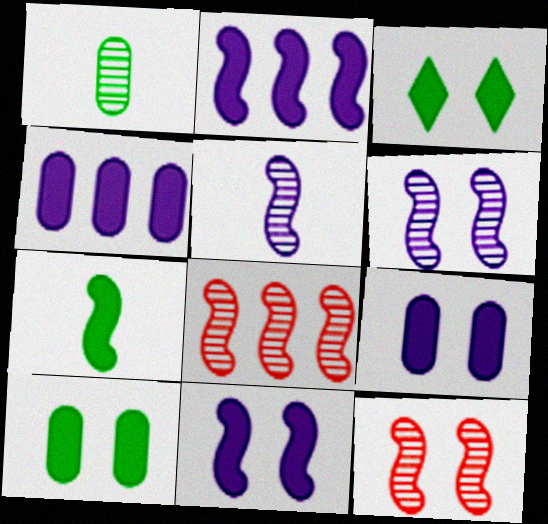[]